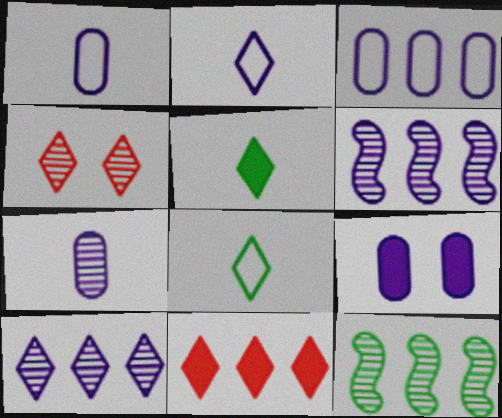[[2, 6, 9], 
[3, 7, 9], 
[3, 11, 12], 
[4, 7, 12]]